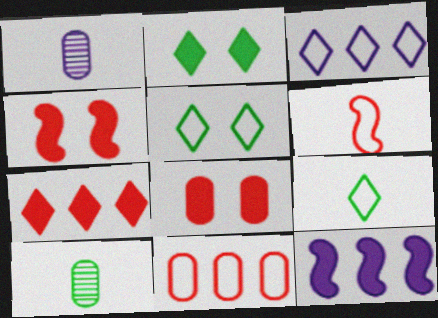[[3, 4, 10]]